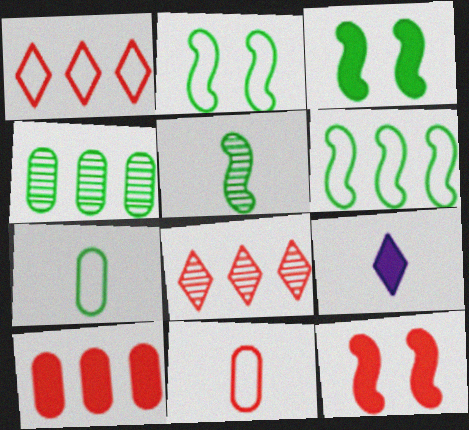[[3, 5, 6], 
[3, 9, 10], 
[5, 9, 11], 
[8, 11, 12]]